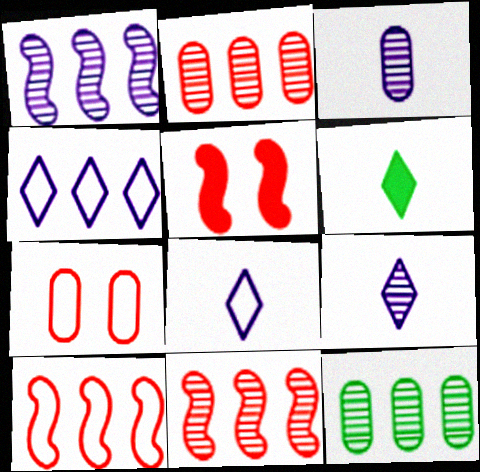[[1, 6, 7], 
[5, 8, 12]]